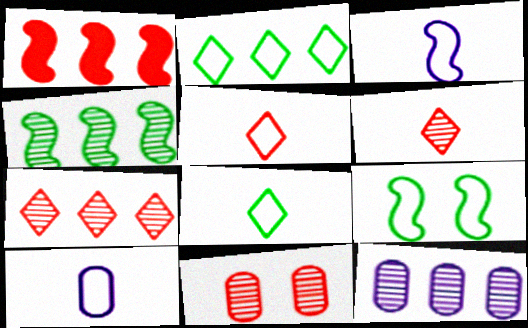[[1, 2, 12], 
[1, 5, 11], 
[4, 7, 12]]